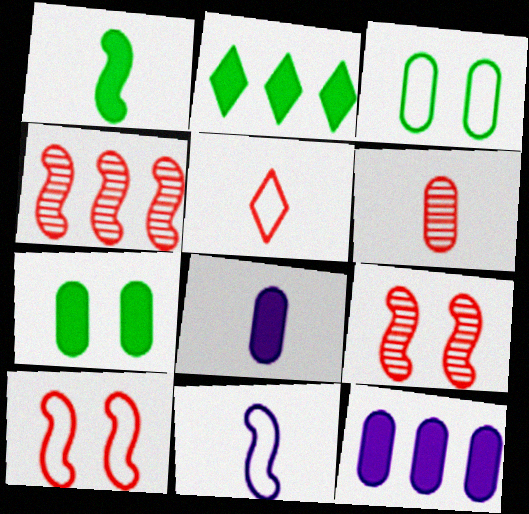[[1, 2, 7], 
[3, 6, 12]]